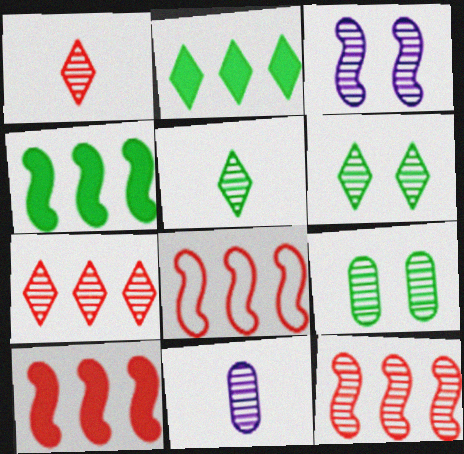[[6, 11, 12], 
[8, 10, 12]]